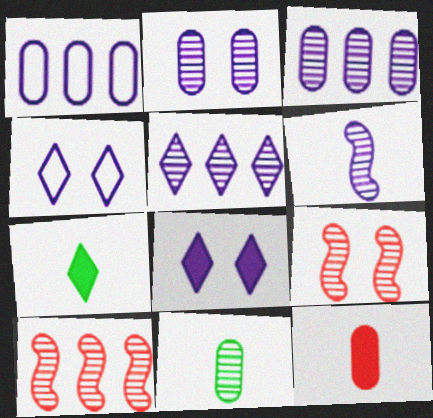[[1, 6, 8], 
[1, 7, 9], 
[2, 5, 6], 
[5, 9, 11]]